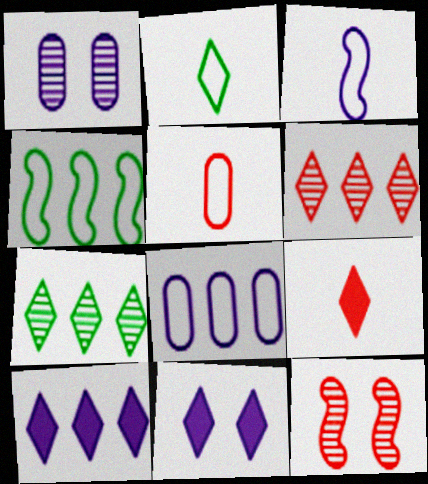[[1, 3, 10], 
[1, 4, 9], 
[2, 3, 5], 
[2, 6, 11]]